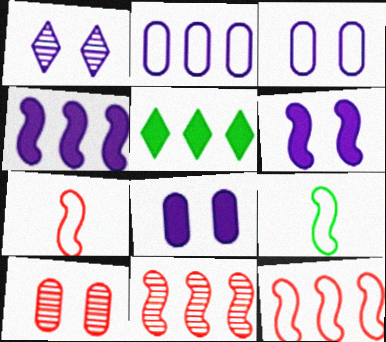[[1, 3, 6], 
[2, 5, 11], 
[6, 9, 11]]